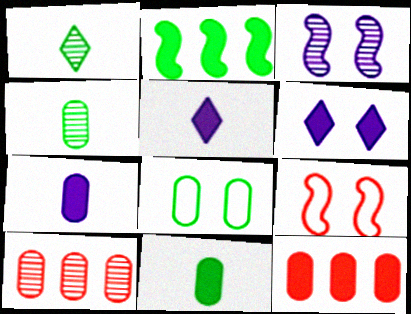[[1, 2, 8], 
[1, 3, 10], 
[7, 8, 10]]